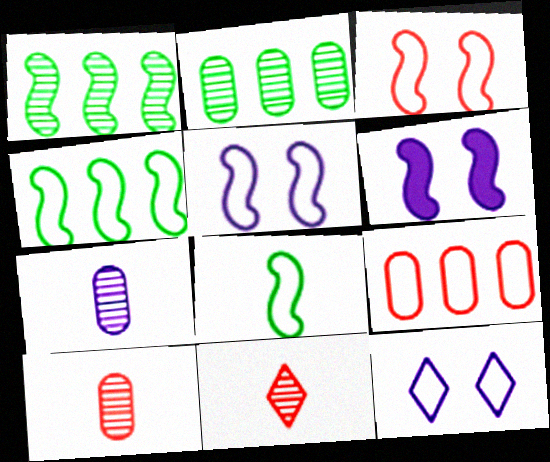[[8, 9, 12]]